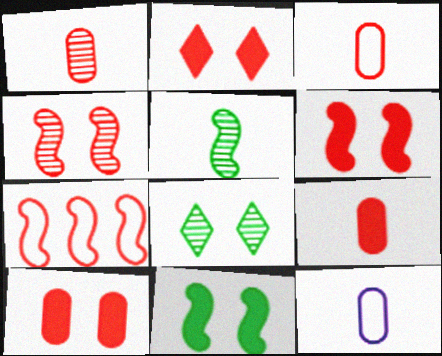[[1, 2, 7], 
[1, 3, 9], 
[2, 6, 10]]